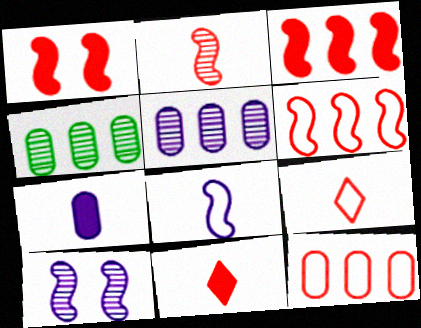[[1, 2, 6]]